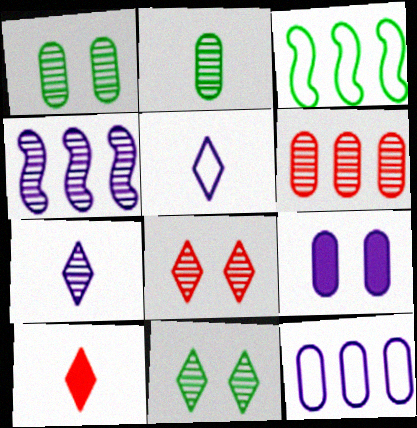[[2, 4, 8], 
[4, 5, 9]]